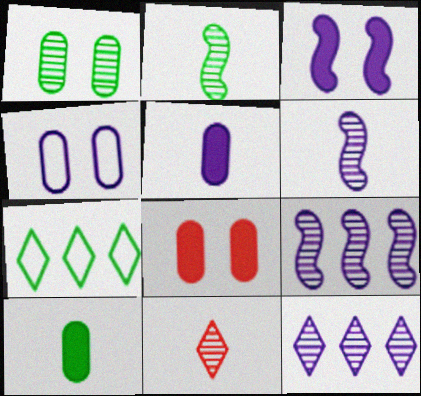[[1, 4, 8], 
[1, 9, 11], 
[6, 7, 8]]